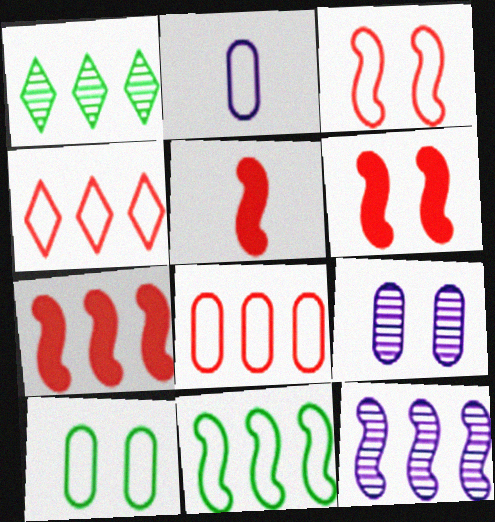[[1, 2, 6], 
[2, 8, 10], 
[5, 6, 7], 
[7, 11, 12]]